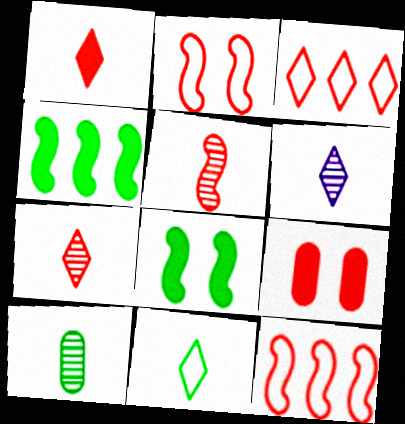[[1, 6, 11], 
[3, 5, 9], 
[5, 6, 10], 
[7, 9, 12]]